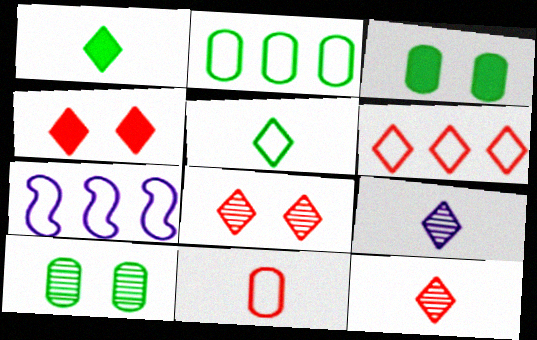[[2, 6, 7], 
[3, 7, 12], 
[4, 6, 12]]